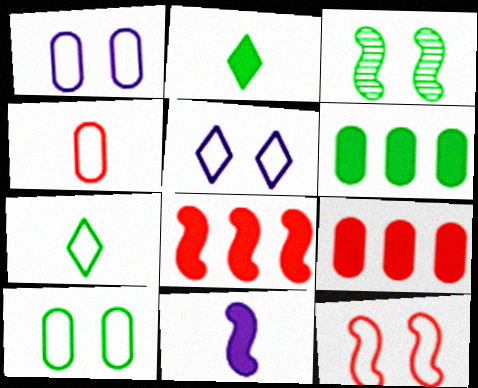[[3, 6, 7], 
[5, 10, 12]]